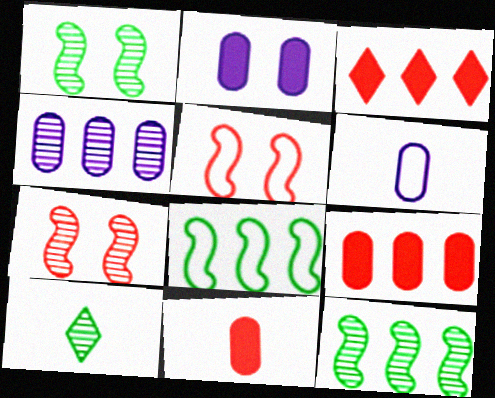[[1, 3, 6], 
[2, 4, 6], 
[3, 4, 8], 
[4, 7, 10]]